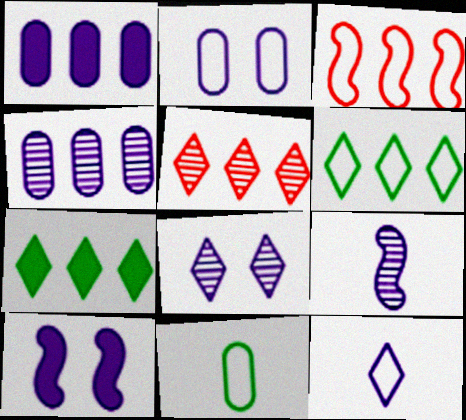[[2, 8, 10], 
[3, 4, 7], 
[4, 8, 9], 
[4, 10, 12], 
[5, 10, 11]]